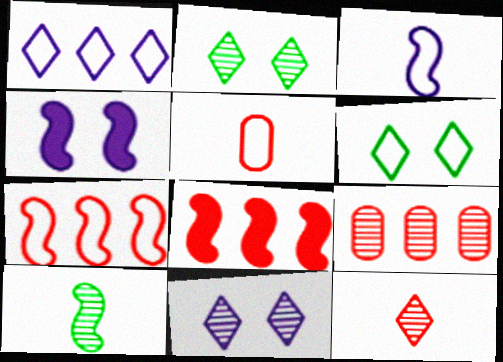[[4, 7, 10], 
[9, 10, 11]]